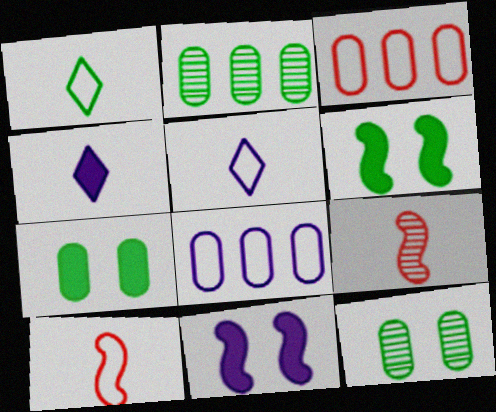[[1, 2, 6]]